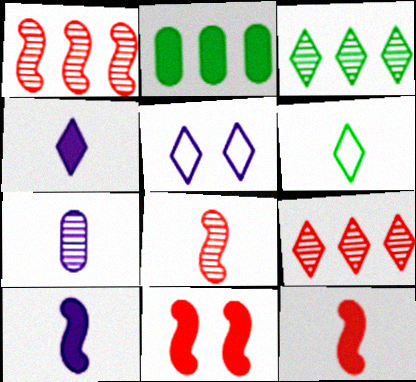[[2, 4, 11], 
[2, 5, 8], 
[6, 7, 12]]